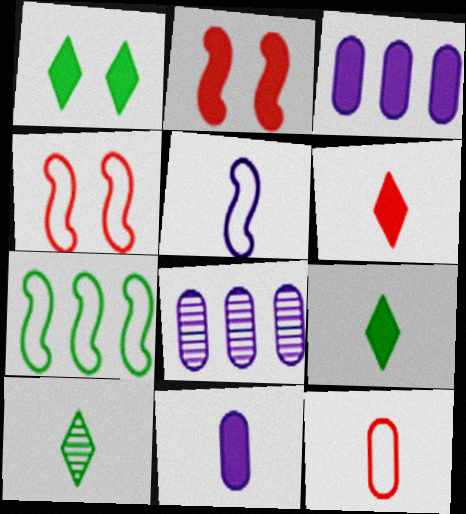[[2, 3, 9], 
[3, 4, 10], 
[4, 5, 7], 
[4, 8, 9]]